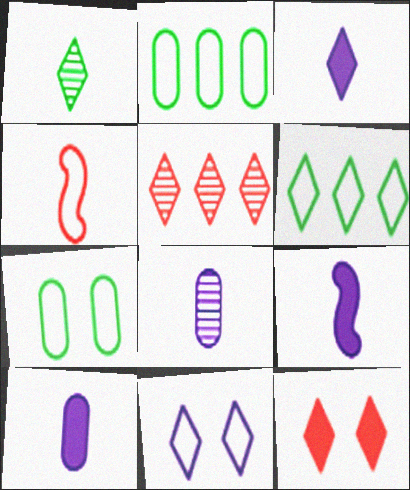[[1, 4, 10], 
[2, 4, 11], 
[3, 9, 10], 
[5, 7, 9]]